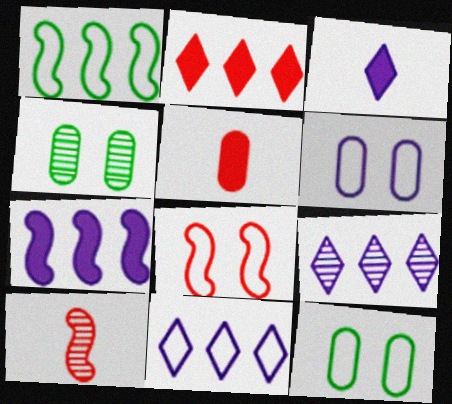[[4, 9, 10]]